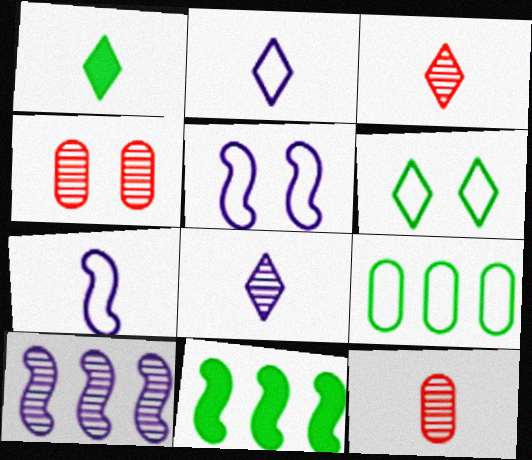[[1, 2, 3], 
[1, 7, 12], 
[2, 4, 11]]